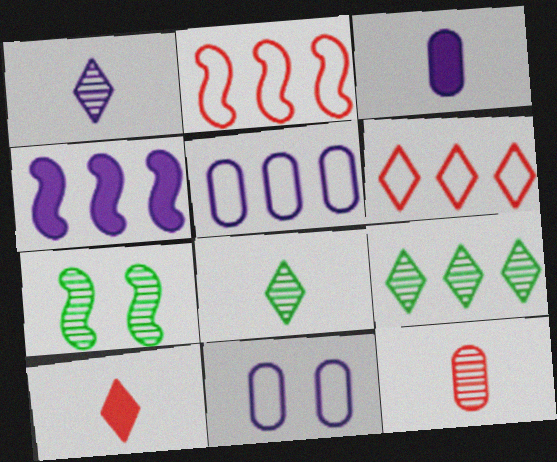[[1, 4, 11], 
[3, 6, 7], 
[5, 7, 10]]